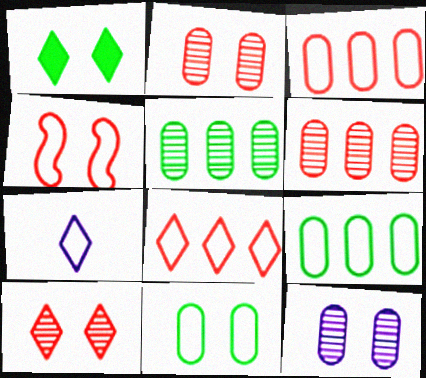[[1, 4, 12], 
[4, 7, 9]]